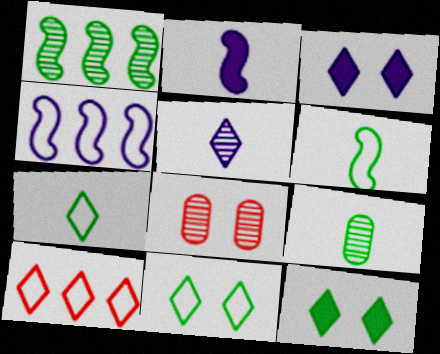[[1, 5, 8], 
[5, 10, 12]]